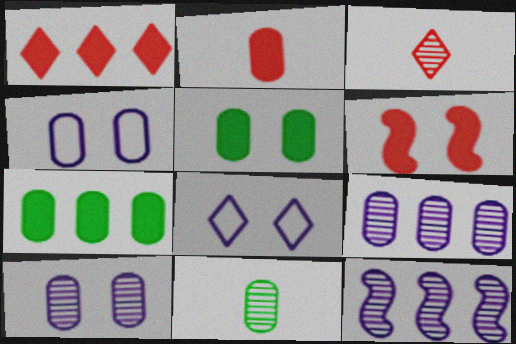[[1, 2, 6]]